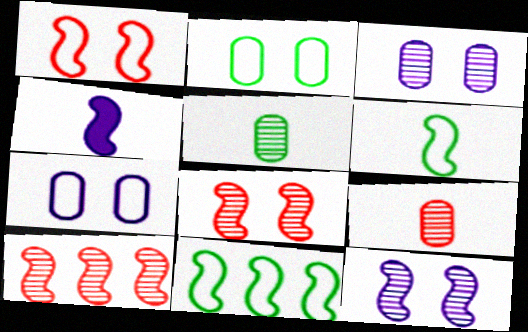[[4, 8, 11]]